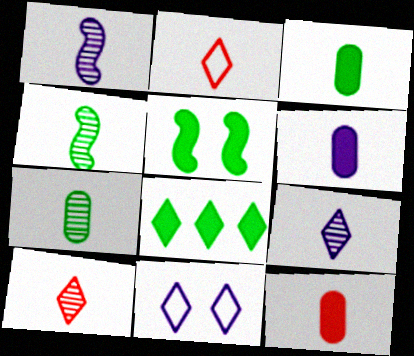[[1, 2, 3], 
[1, 7, 10], 
[2, 4, 6], 
[3, 5, 8], 
[3, 6, 12], 
[8, 10, 11]]